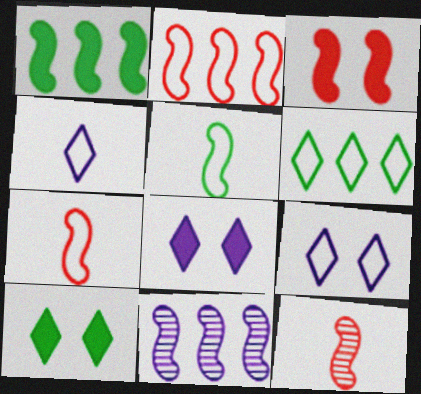[[1, 2, 11], 
[2, 3, 12], 
[3, 5, 11]]